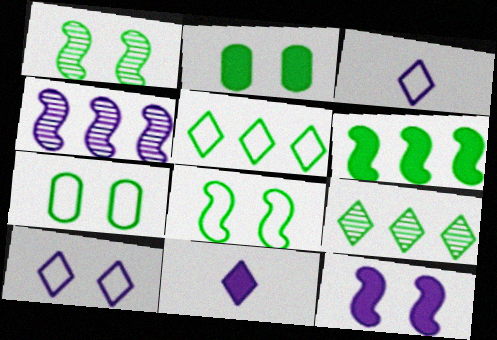[]